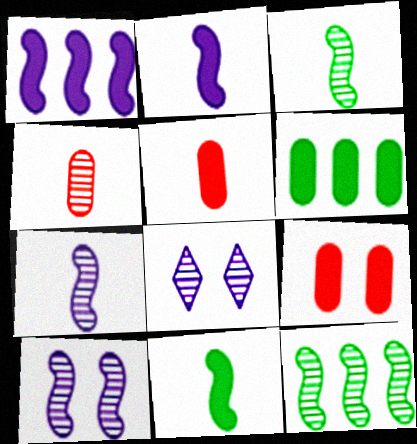[[4, 8, 12]]